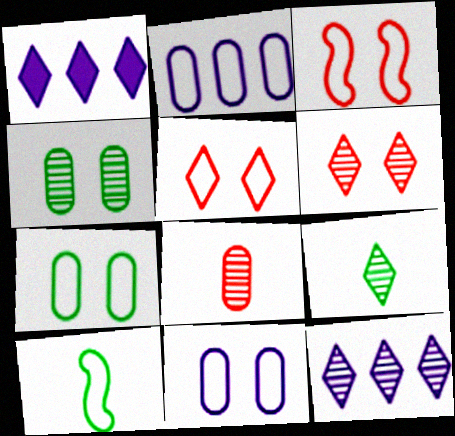[[1, 5, 9], 
[2, 5, 10], 
[6, 9, 12]]